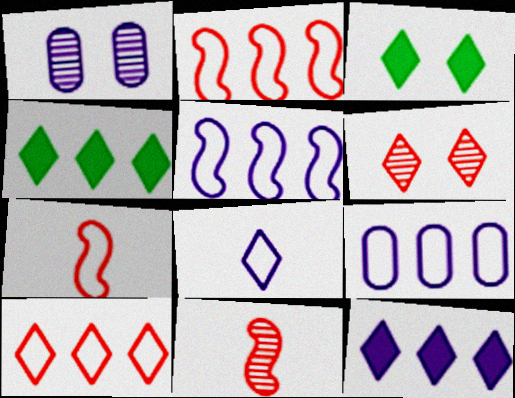[[1, 4, 7], 
[3, 9, 11], 
[4, 6, 8]]